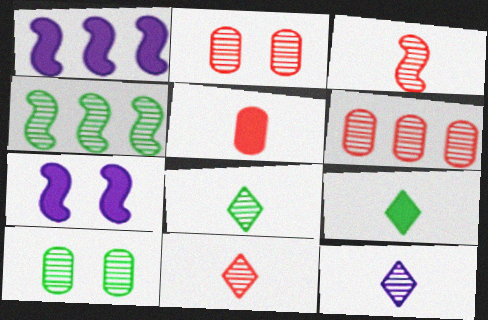[[2, 4, 12], 
[4, 8, 10], 
[8, 11, 12]]